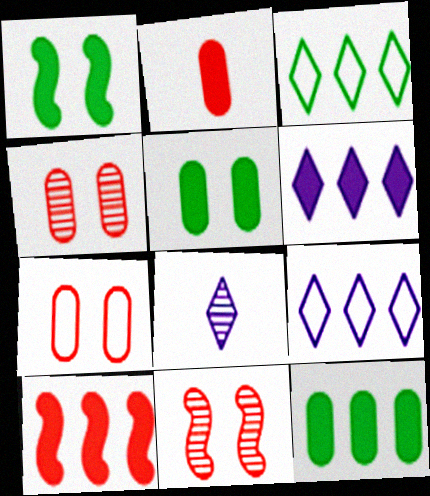[[1, 2, 6], 
[6, 10, 12]]